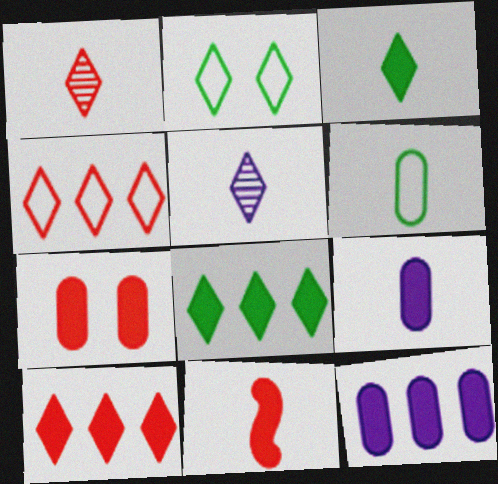[[2, 5, 10], 
[3, 9, 11], 
[5, 6, 11], 
[7, 10, 11]]